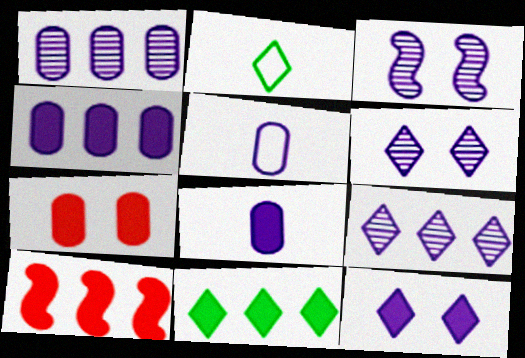[[4, 10, 11]]